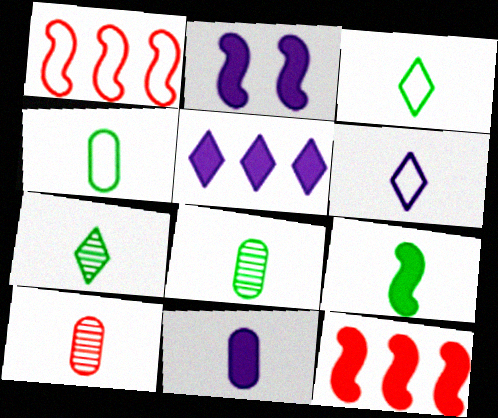[[2, 5, 11], 
[2, 9, 12], 
[3, 8, 9], 
[4, 7, 9], 
[4, 10, 11], 
[6, 9, 10]]